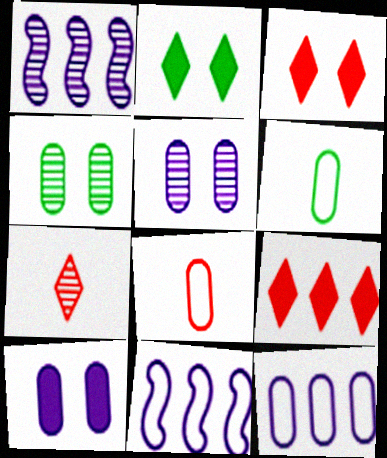[[1, 2, 8], 
[1, 3, 6], 
[1, 4, 7]]